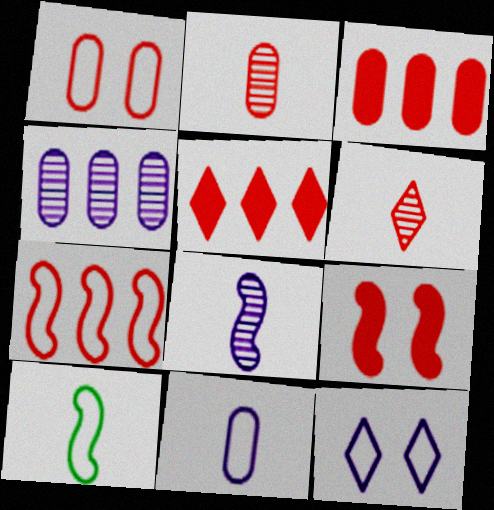[[1, 2, 3]]